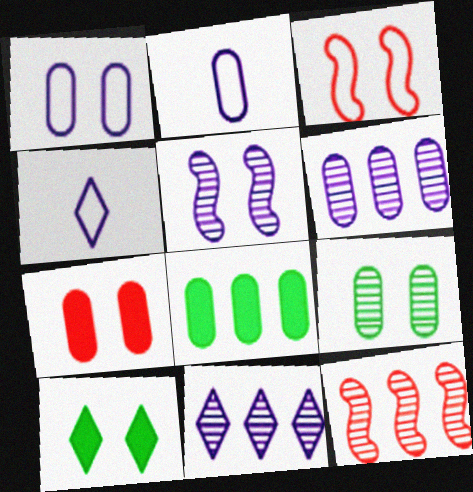[[1, 7, 9], 
[2, 10, 12]]